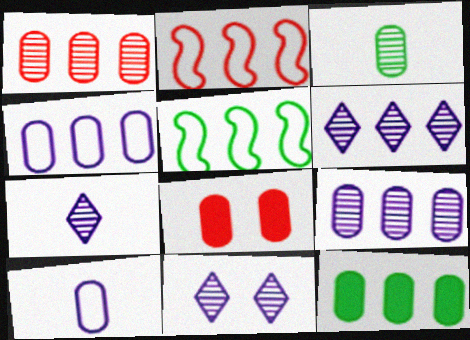[[1, 4, 12], 
[2, 6, 12], 
[3, 4, 8], 
[5, 7, 8], 
[6, 7, 11]]